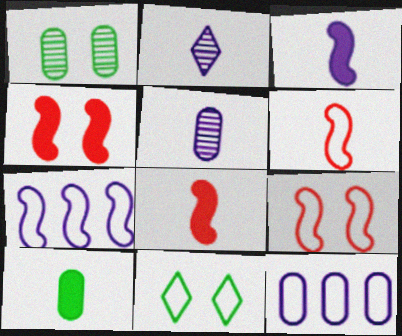[[2, 6, 10], 
[6, 11, 12]]